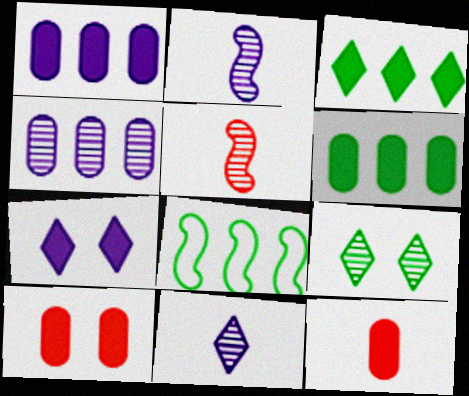[[4, 5, 9], 
[8, 10, 11]]